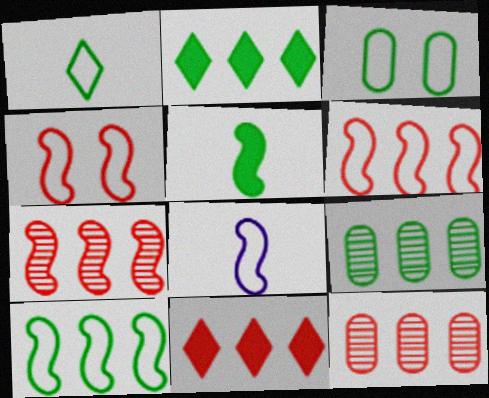[[1, 3, 10], 
[2, 9, 10], 
[4, 8, 10], 
[6, 11, 12]]